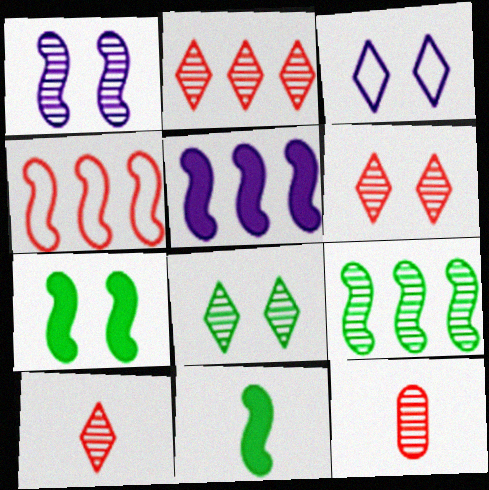[[1, 4, 11], 
[2, 6, 10], 
[4, 5, 9]]